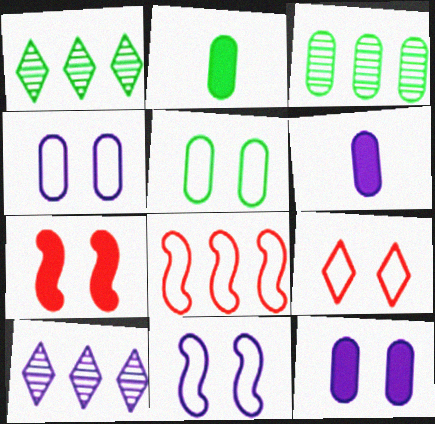[[2, 3, 5], 
[5, 9, 11], 
[6, 10, 11]]